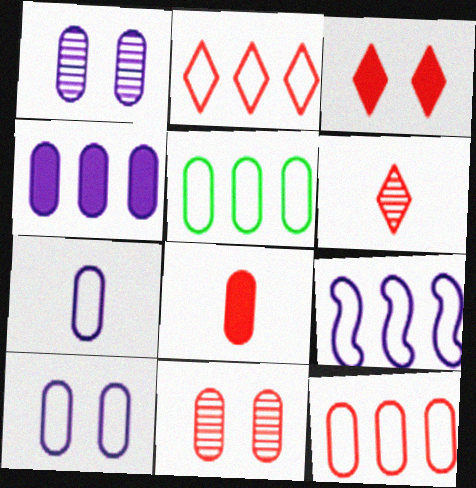[[1, 4, 7], 
[1, 5, 8], 
[2, 3, 6], 
[2, 5, 9], 
[8, 11, 12]]